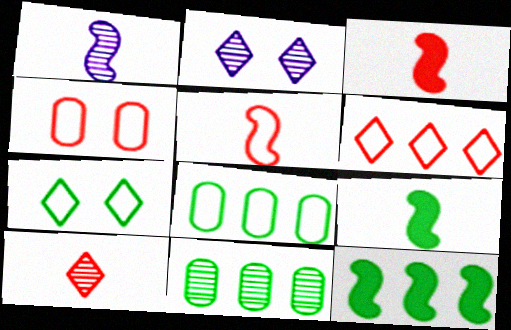[[1, 5, 9], 
[2, 3, 8], 
[4, 5, 6], 
[7, 9, 11]]